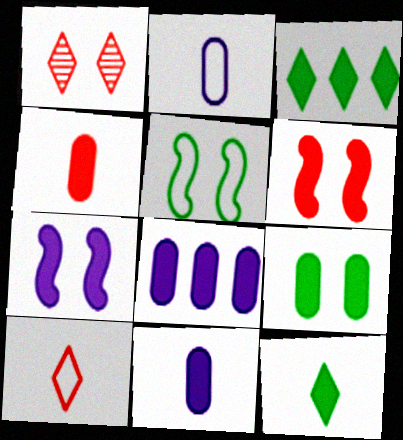[[3, 4, 7], 
[3, 6, 11], 
[4, 8, 9], 
[6, 8, 12]]